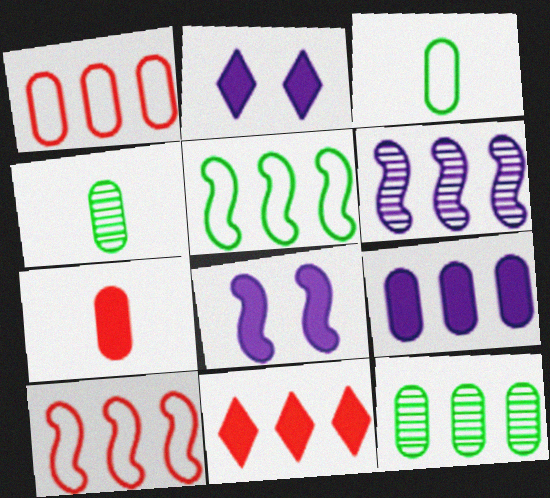[[1, 9, 12], 
[2, 4, 10]]